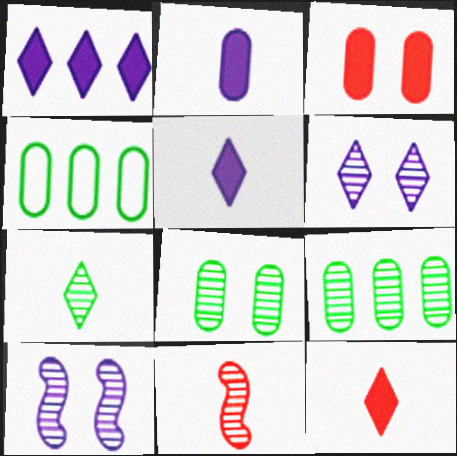[[4, 10, 12], 
[6, 9, 11]]